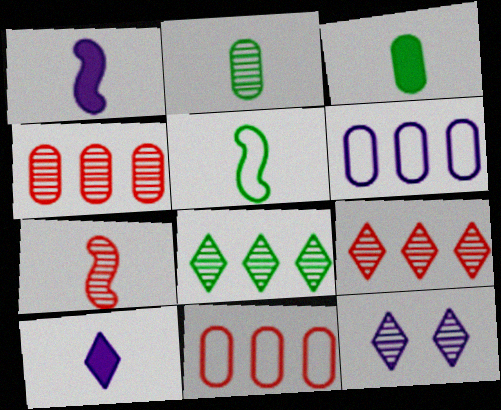[[1, 5, 7], 
[1, 6, 12]]